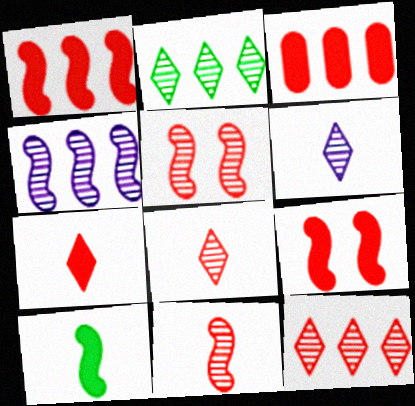[[3, 7, 9]]